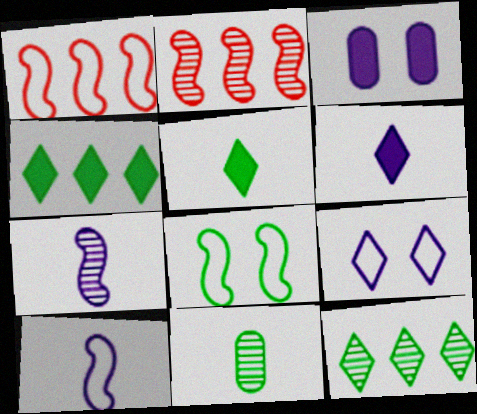[[1, 8, 10], 
[4, 8, 11]]